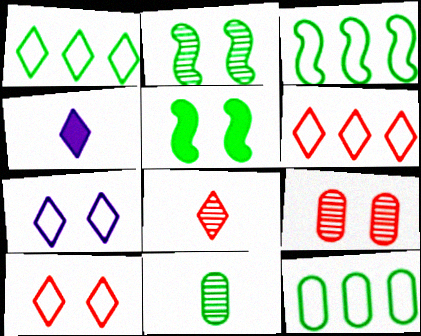[[1, 3, 12], 
[1, 5, 11], 
[3, 4, 9], 
[5, 7, 9]]